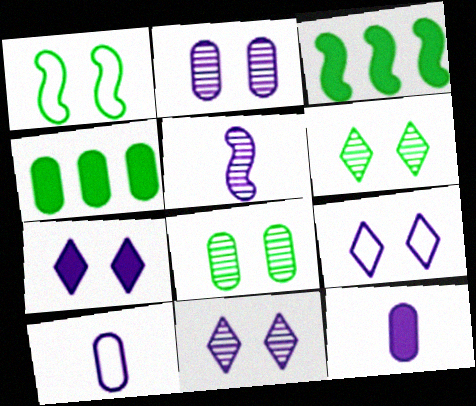[[7, 9, 11]]